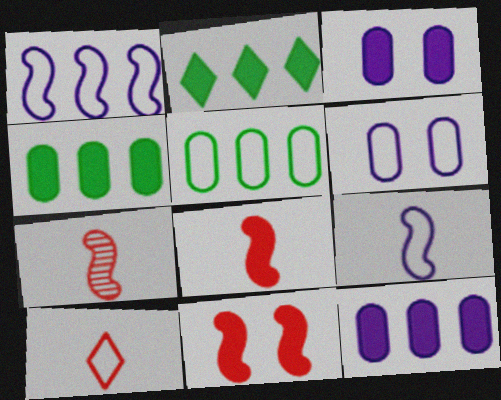[[2, 3, 8], 
[2, 6, 7]]